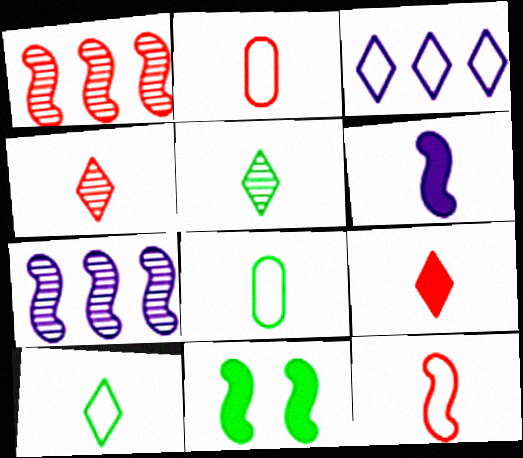[[2, 5, 6], 
[4, 6, 8], 
[7, 11, 12]]